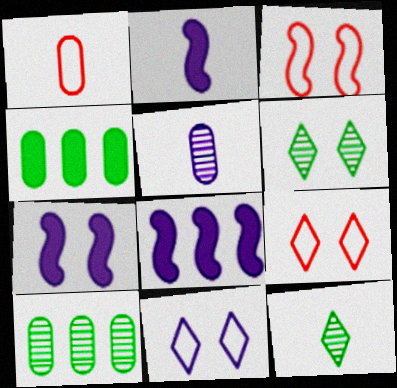[[1, 2, 12], 
[1, 6, 8], 
[2, 7, 8], 
[2, 9, 10], 
[5, 8, 11]]